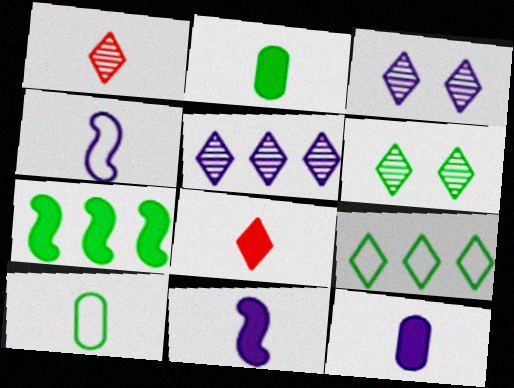[[1, 2, 4], 
[1, 5, 6], 
[1, 10, 11], 
[2, 8, 11], 
[3, 8, 9], 
[6, 7, 10]]